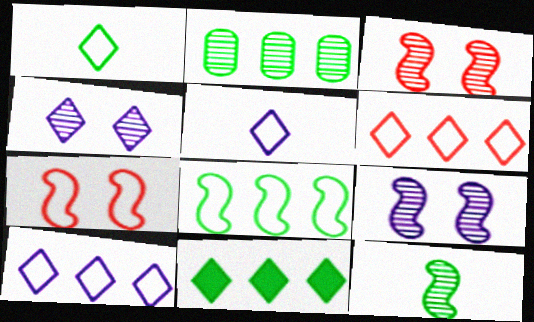[[2, 8, 11]]